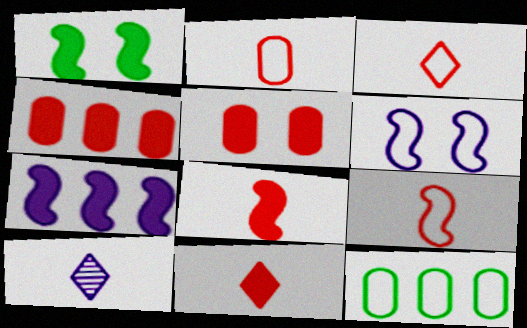[[1, 7, 8], 
[2, 3, 9], 
[3, 6, 12]]